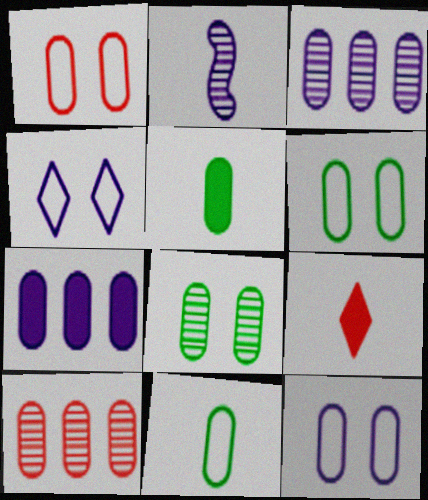[[1, 3, 5], 
[1, 6, 12], 
[2, 4, 7], 
[2, 9, 11], 
[5, 10, 12]]